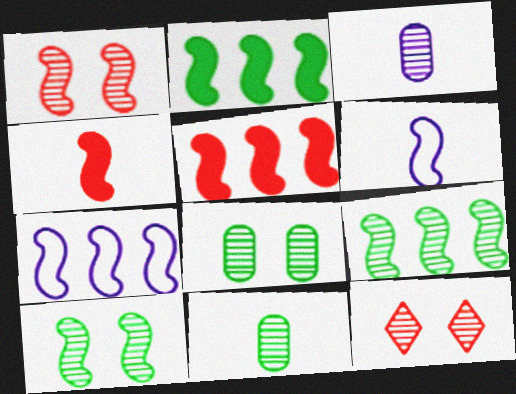[[1, 2, 6], 
[3, 9, 12], 
[4, 7, 10], 
[5, 6, 10], 
[5, 7, 9]]